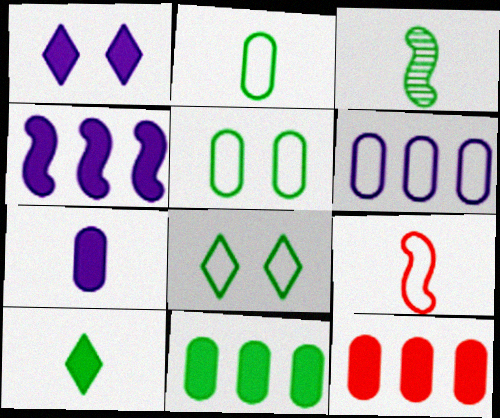[[1, 4, 7], 
[2, 3, 10], 
[3, 8, 11], 
[6, 8, 9]]